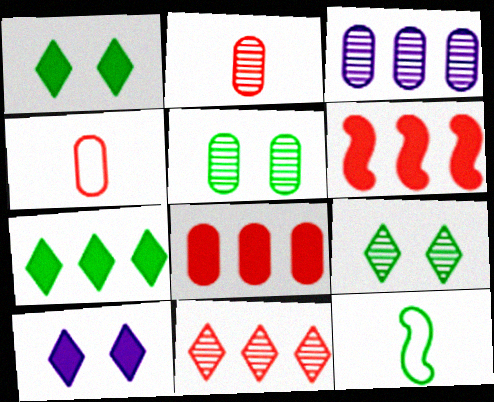[[2, 3, 5], 
[5, 7, 12]]